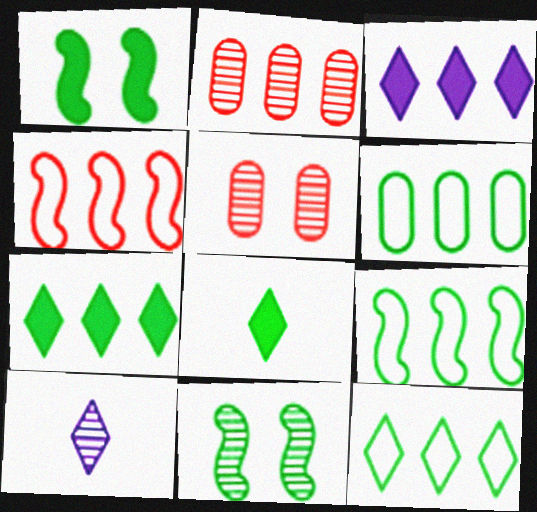[[2, 3, 9], 
[2, 10, 11], 
[6, 8, 11], 
[6, 9, 12]]